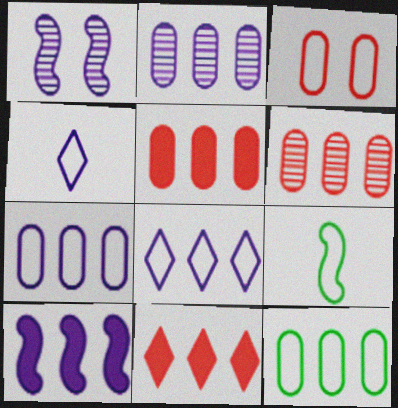[[2, 5, 12], 
[2, 8, 10], 
[3, 8, 9]]